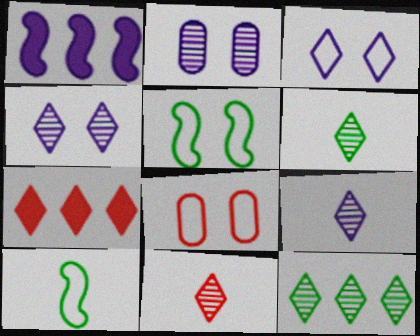[[1, 6, 8], 
[2, 7, 10], 
[3, 5, 8], 
[3, 6, 7], 
[4, 11, 12], 
[6, 9, 11]]